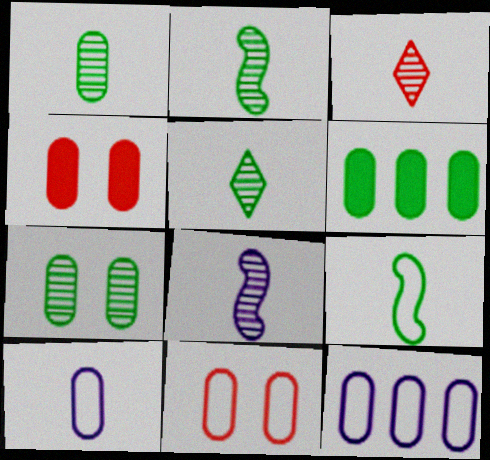[[1, 2, 5], 
[1, 3, 8], 
[1, 4, 12]]